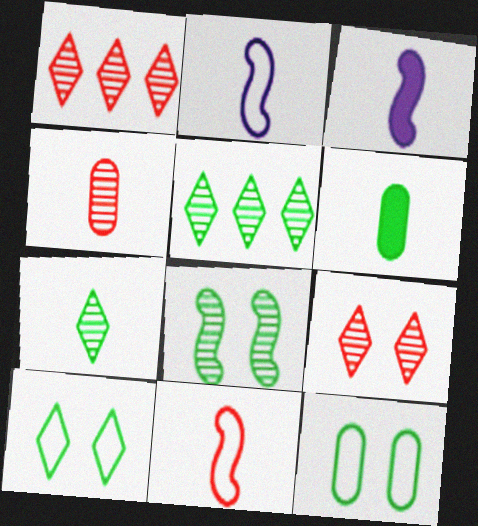[[1, 3, 12]]